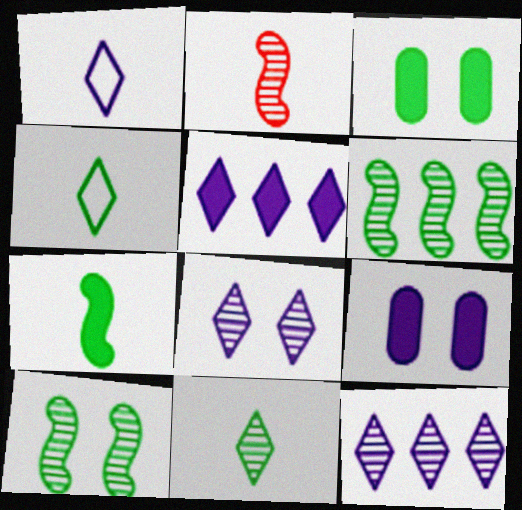[[1, 5, 8], 
[3, 4, 6]]